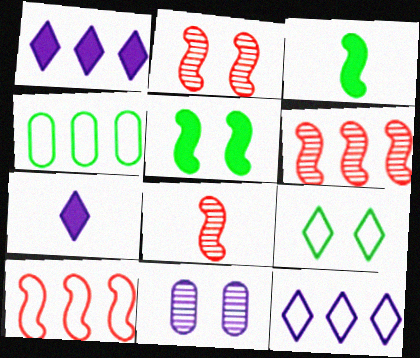[[1, 4, 6], 
[2, 4, 7], 
[2, 6, 8], 
[4, 10, 12]]